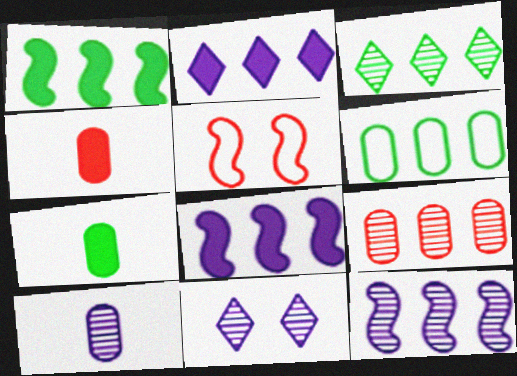[[1, 3, 6], 
[3, 9, 12], 
[10, 11, 12]]